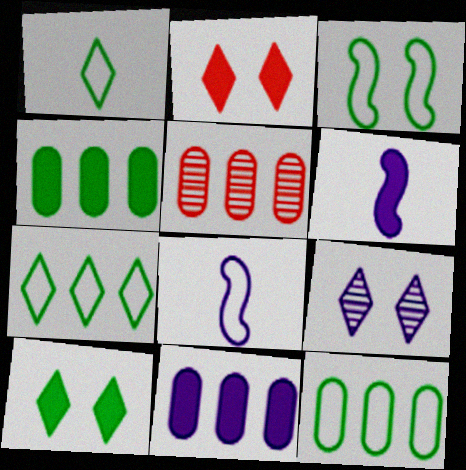[[1, 3, 12], 
[2, 4, 6], 
[5, 8, 10], 
[5, 11, 12], 
[8, 9, 11]]